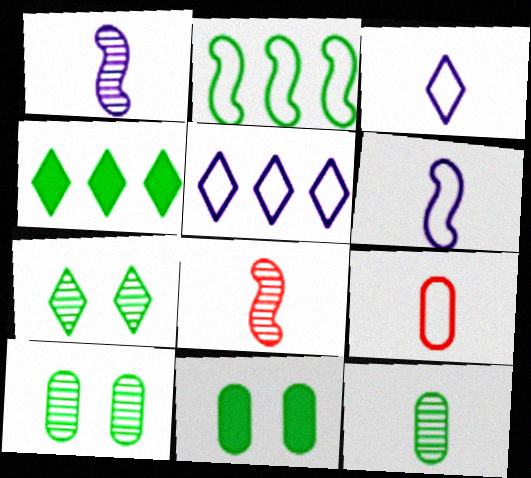[[5, 8, 11]]